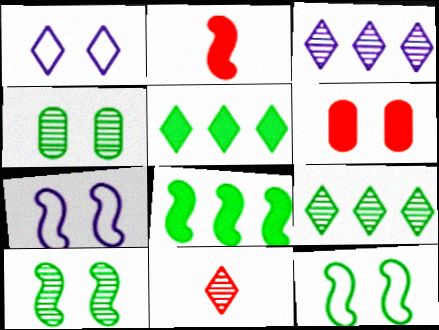[[1, 5, 11], 
[1, 6, 10]]